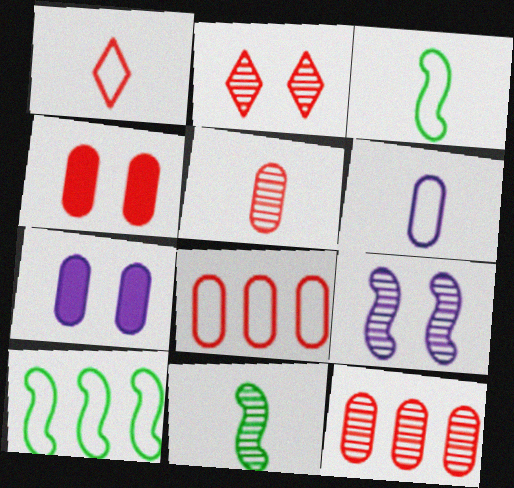[[1, 3, 6], 
[4, 5, 8]]